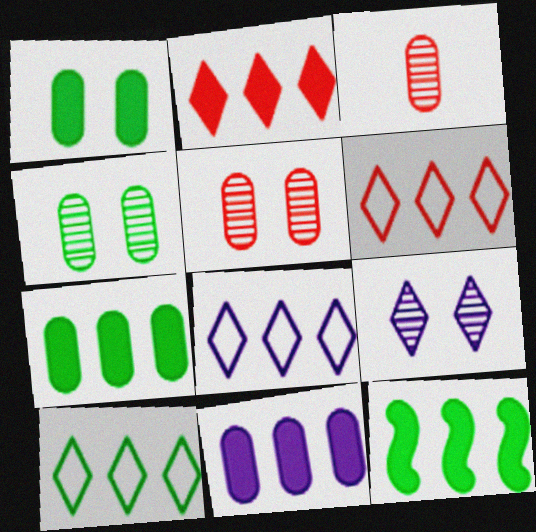[[2, 11, 12], 
[6, 8, 10]]